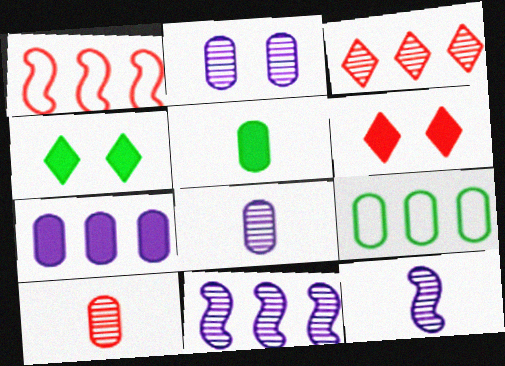[[1, 4, 8], 
[1, 6, 10], 
[6, 9, 12]]